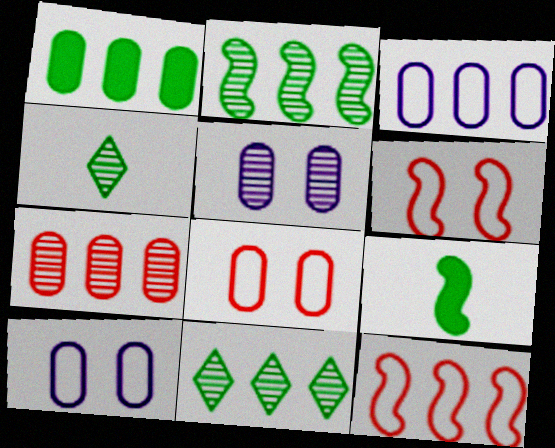[[1, 3, 7]]